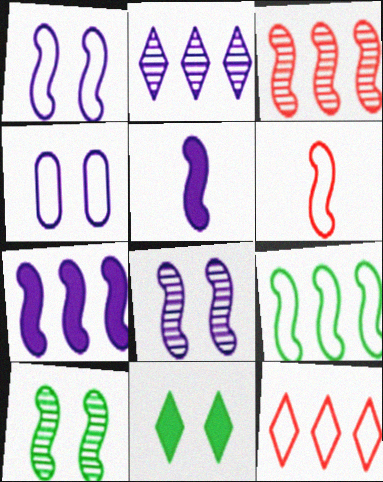[[1, 6, 9], 
[2, 4, 5], 
[3, 7, 9], 
[6, 7, 10]]